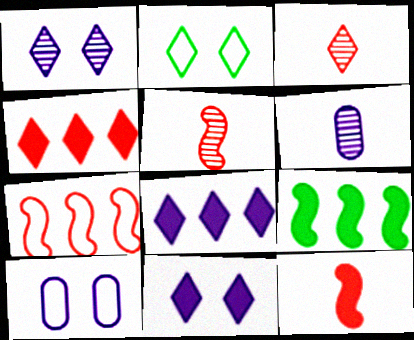[[2, 3, 8], 
[3, 9, 10]]